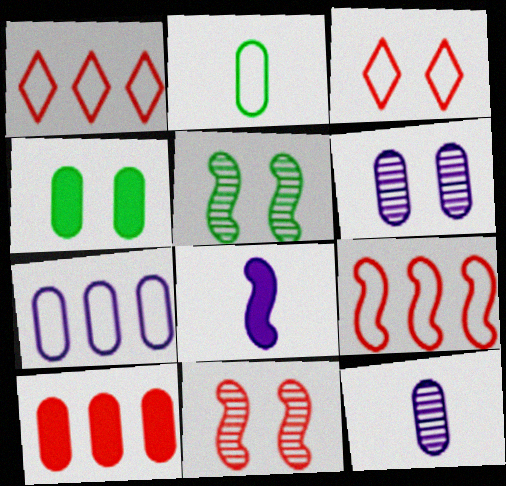[[2, 6, 10], 
[5, 8, 9]]